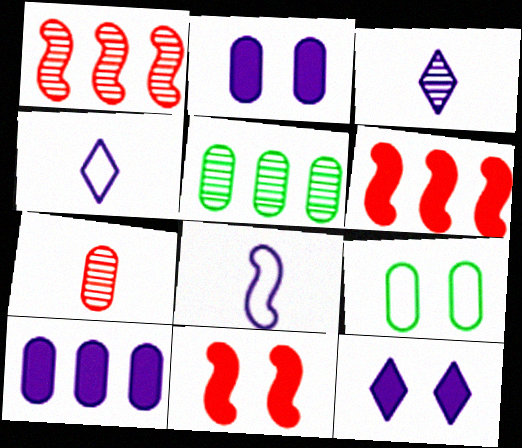[[3, 6, 9], 
[4, 5, 11], 
[7, 9, 10]]